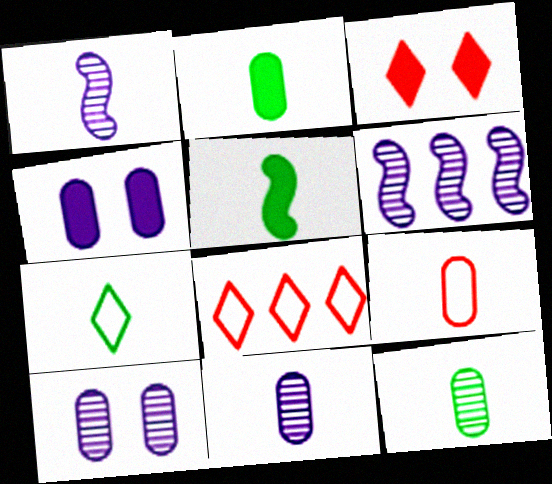[[2, 9, 11], 
[5, 7, 12], 
[5, 8, 10]]